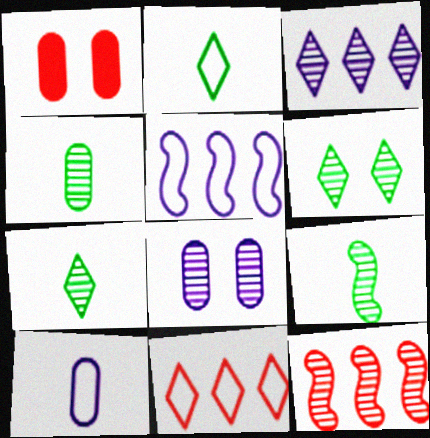[[1, 5, 7], 
[4, 7, 9], 
[7, 8, 12]]